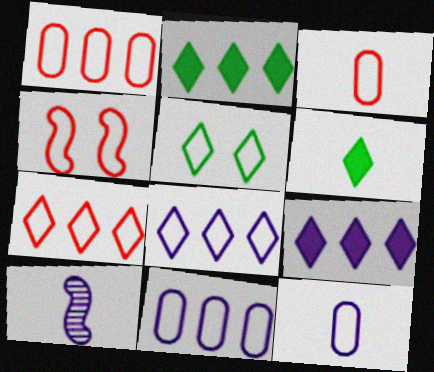[[3, 4, 7], 
[3, 6, 10]]